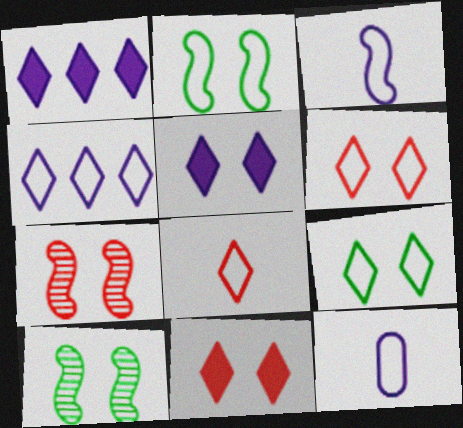[[4, 8, 9]]